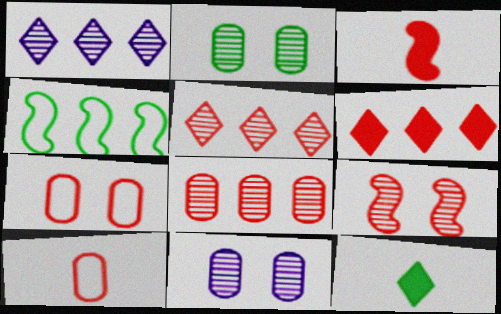[[2, 4, 12], 
[3, 5, 7], 
[6, 9, 10]]